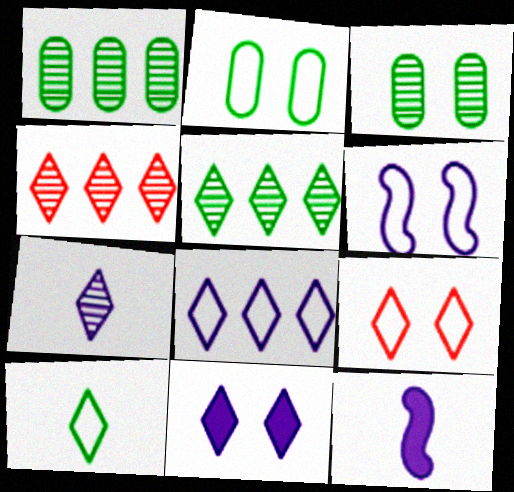[[1, 9, 12], 
[2, 4, 12], 
[2, 6, 9], 
[4, 10, 11], 
[7, 8, 11], 
[8, 9, 10]]